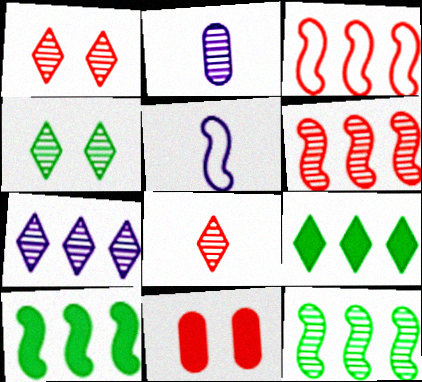[[1, 2, 12], 
[2, 4, 6], 
[3, 8, 11], 
[4, 7, 8]]